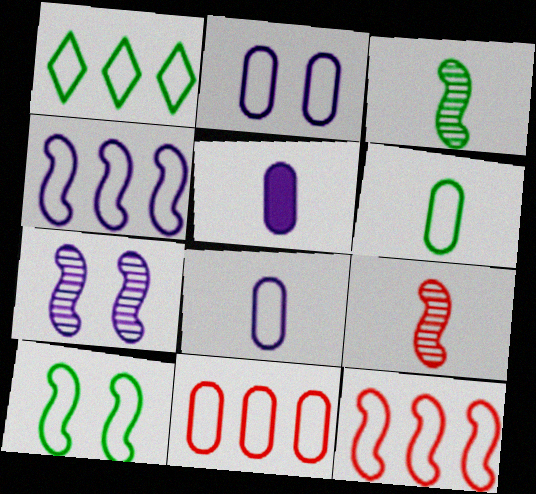[[1, 4, 11], 
[1, 6, 10], 
[2, 6, 11]]